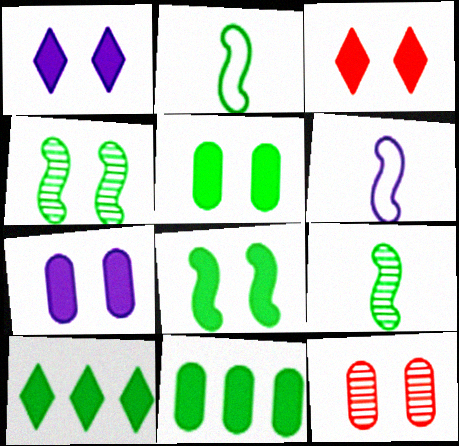[[3, 7, 8], 
[6, 10, 12]]